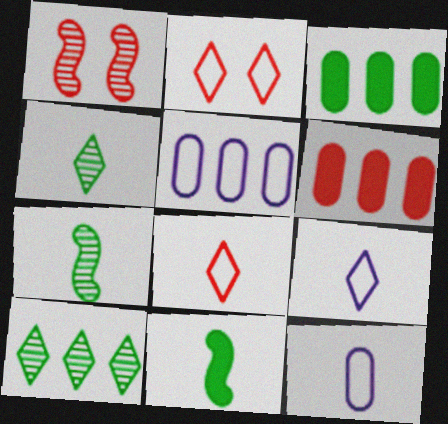[[1, 3, 9], 
[1, 6, 8]]